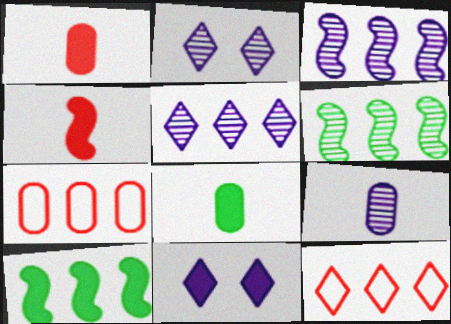[[1, 10, 11], 
[2, 3, 9], 
[5, 7, 10]]